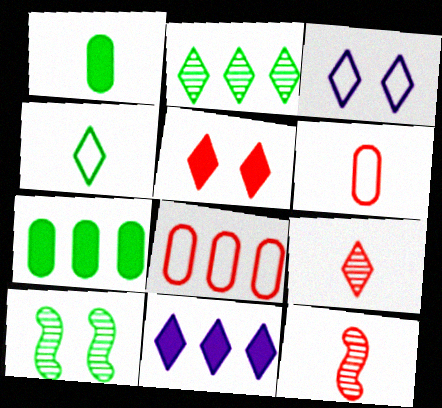[[3, 7, 12], 
[4, 7, 10], 
[5, 8, 12], 
[6, 10, 11]]